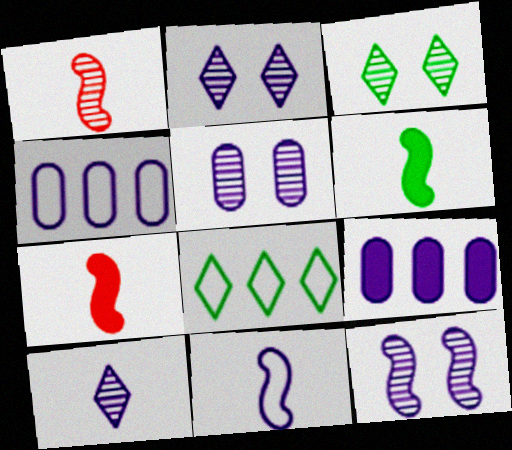[[1, 6, 11], 
[2, 5, 12], 
[2, 9, 11], 
[3, 4, 7], 
[5, 7, 8]]